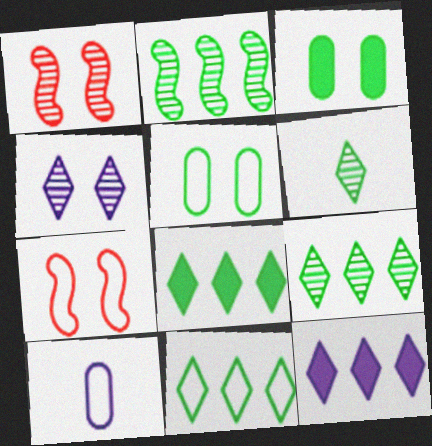[[1, 8, 10], 
[3, 4, 7], 
[7, 10, 11], 
[8, 9, 11]]